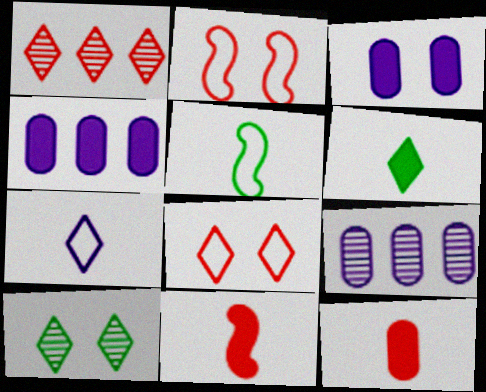[[1, 2, 12], 
[1, 3, 5], 
[2, 3, 10], 
[2, 6, 9]]